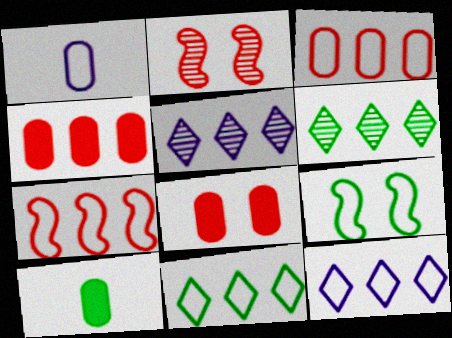[[2, 10, 12], 
[6, 9, 10]]